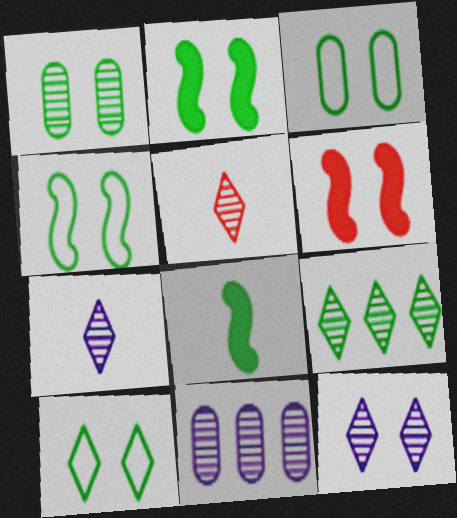[[1, 2, 10], 
[3, 4, 10], 
[3, 6, 12], 
[3, 8, 9], 
[5, 9, 12]]